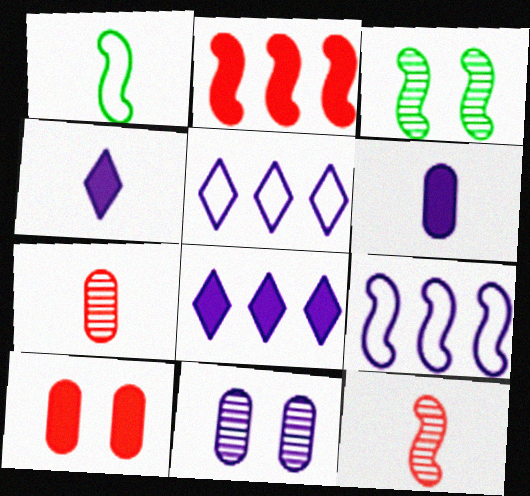[[1, 4, 7], 
[4, 9, 11]]